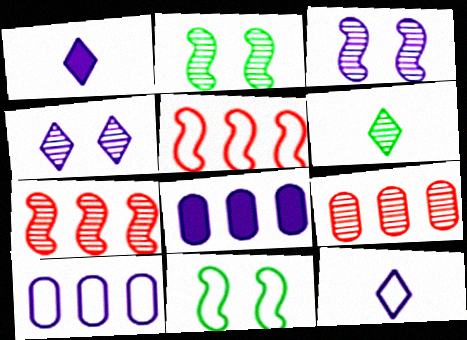[[1, 3, 10], 
[1, 9, 11], 
[3, 6, 9], 
[3, 8, 12]]